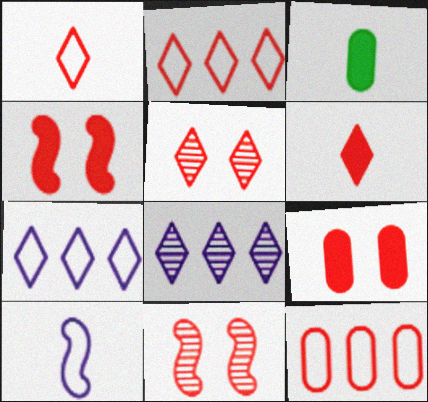[[2, 5, 6], 
[3, 7, 11], 
[6, 11, 12]]